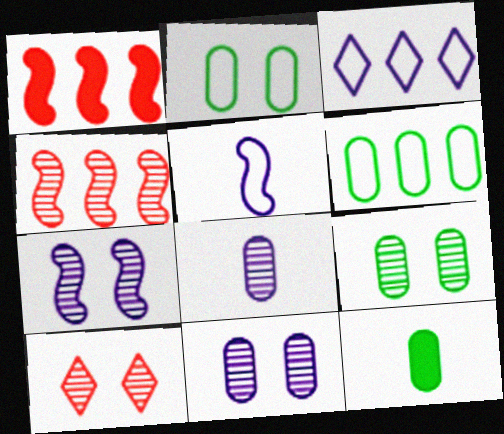[[6, 9, 12], 
[7, 9, 10]]